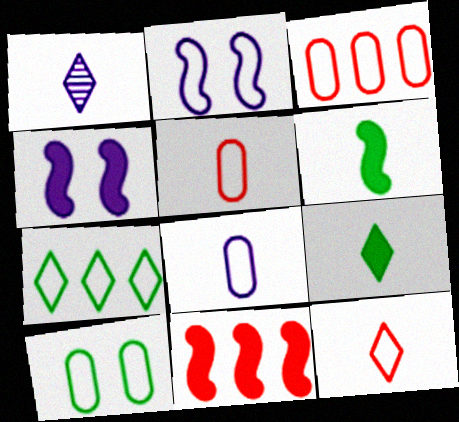[[1, 5, 6], 
[1, 9, 12], 
[1, 10, 11], 
[2, 5, 7], 
[3, 8, 10], 
[4, 6, 11]]